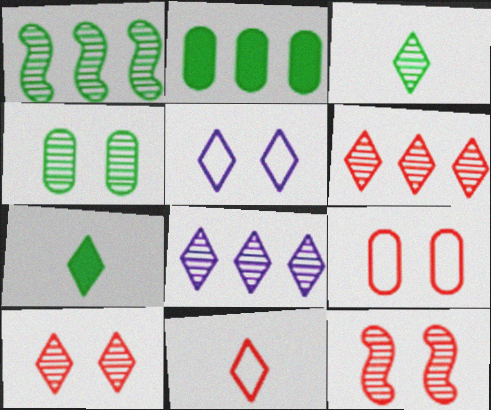[[1, 3, 4], 
[3, 8, 10], 
[5, 6, 7]]